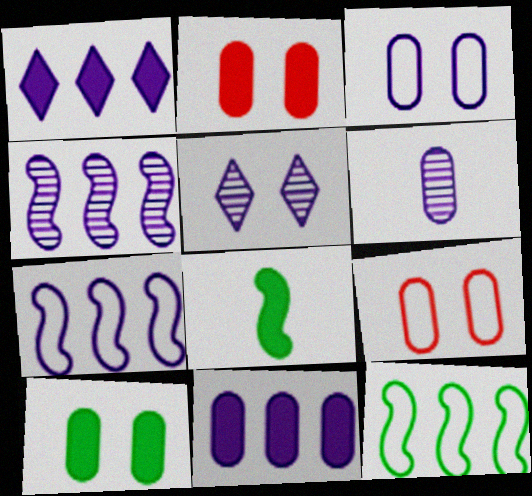[[1, 2, 8], 
[3, 6, 11], 
[4, 5, 6]]